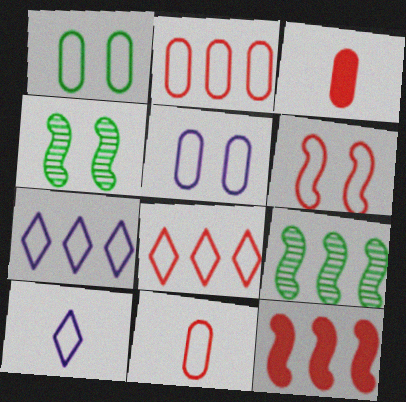[[3, 4, 7], 
[6, 8, 11]]